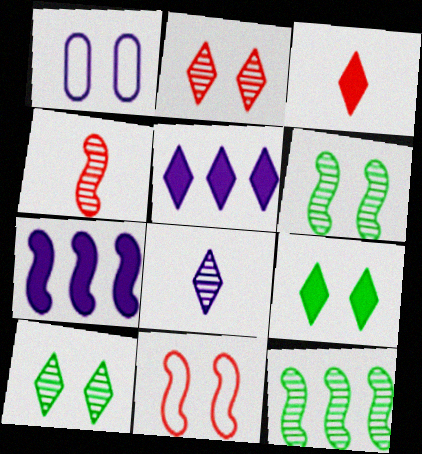[[1, 3, 12], 
[1, 7, 8], 
[3, 5, 9]]